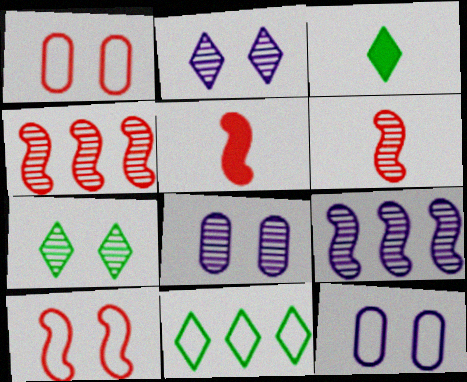[[1, 3, 9], 
[3, 4, 12], 
[3, 7, 11], 
[4, 5, 10], 
[5, 8, 11]]